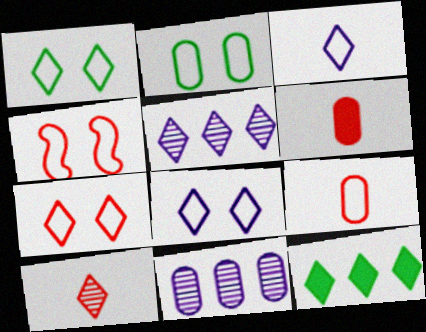[[1, 7, 8], 
[2, 4, 8], 
[2, 6, 11], 
[8, 10, 12]]